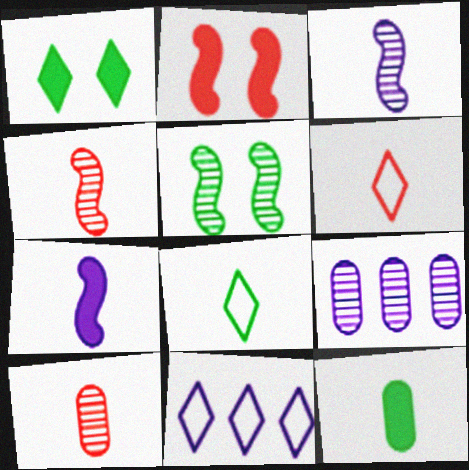[[2, 8, 9], 
[3, 6, 12], 
[7, 8, 10]]